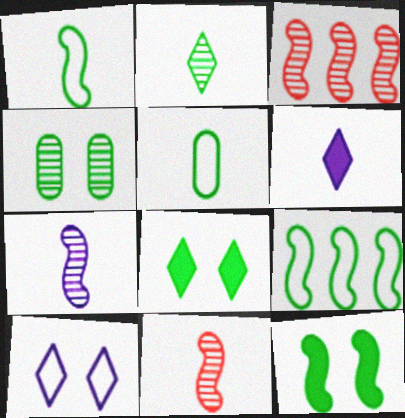[[5, 6, 11]]